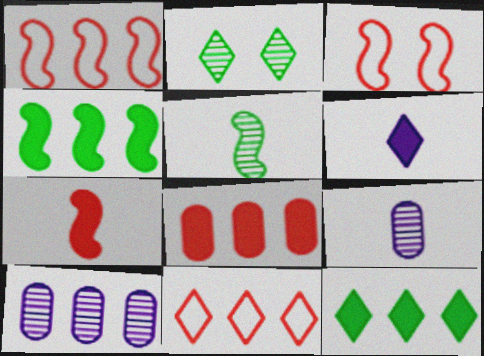[[1, 10, 12], 
[2, 6, 11], 
[3, 9, 12], 
[4, 10, 11]]